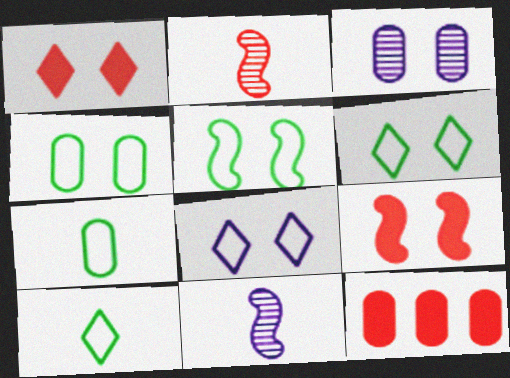[[1, 3, 5], 
[3, 6, 9], 
[3, 7, 12], 
[4, 5, 6], 
[6, 11, 12]]